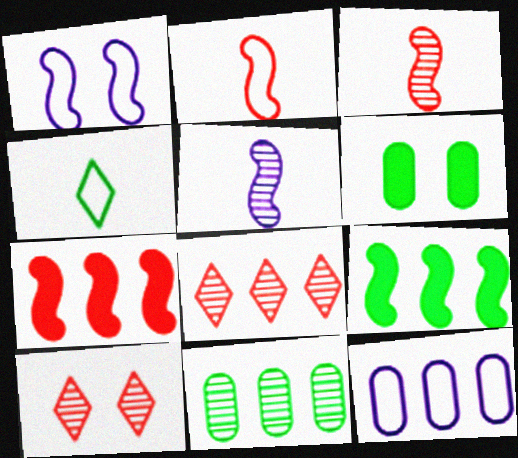[[1, 3, 9], 
[1, 6, 10], 
[5, 10, 11], 
[8, 9, 12]]